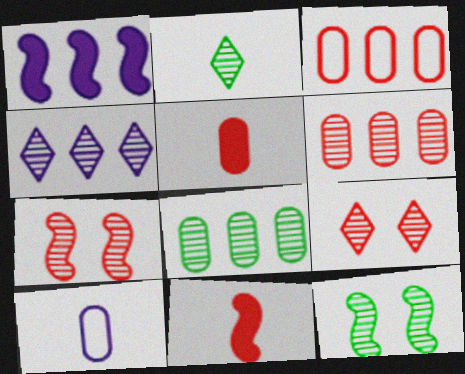[[2, 4, 9], 
[2, 8, 12], 
[2, 10, 11], 
[3, 9, 11]]